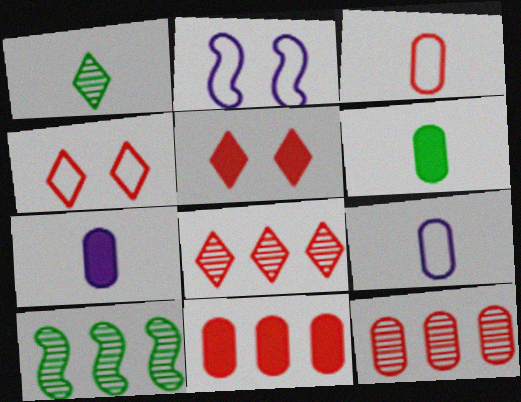[[1, 2, 11], 
[2, 6, 8], 
[4, 7, 10], 
[5, 9, 10]]